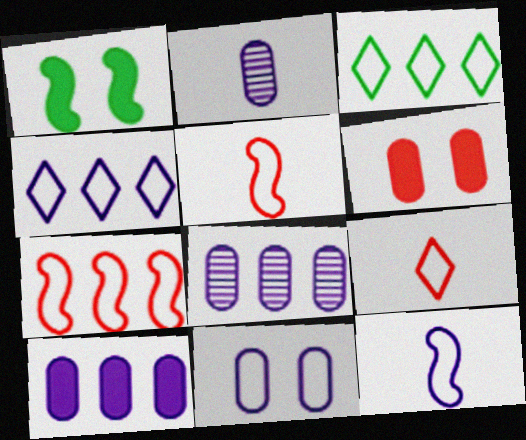[[1, 8, 9], 
[2, 10, 11], 
[3, 5, 11], 
[4, 11, 12]]